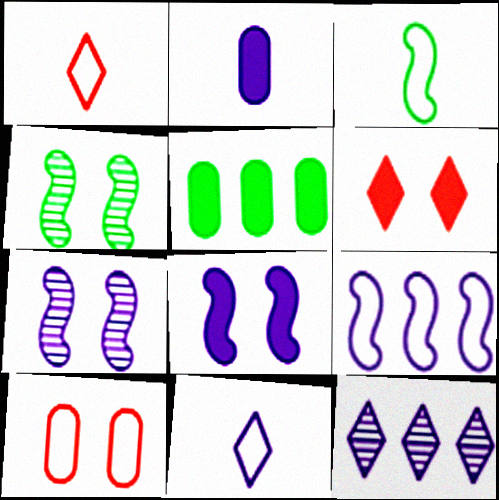[[1, 5, 7]]